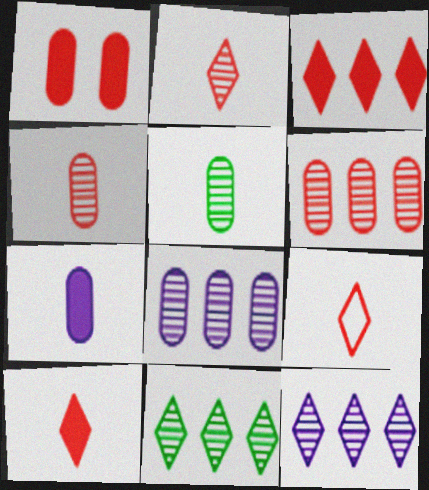[[2, 9, 10]]